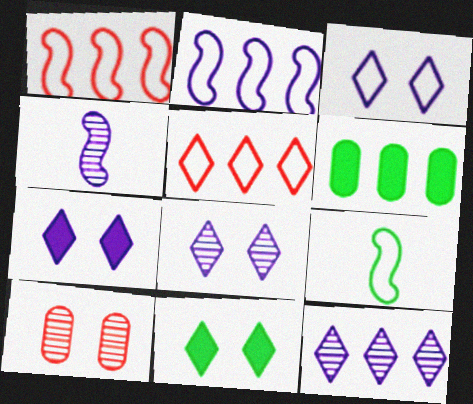[[1, 6, 12], 
[3, 7, 8]]